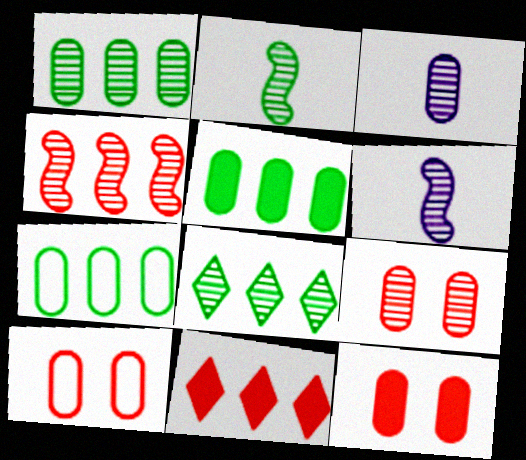[[1, 3, 9], 
[1, 5, 7], 
[3, 5, 10], 
[3, 7, 12], 
[6, 8, 9], 
[9, 10, 12]]